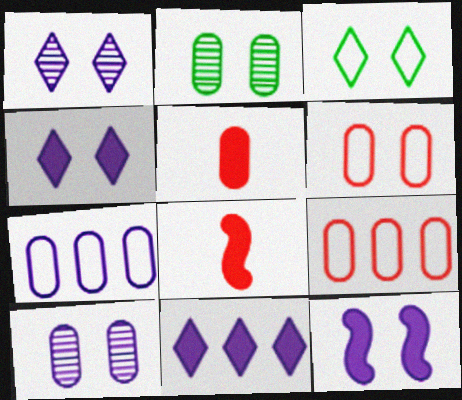[[2, 5, 7]]